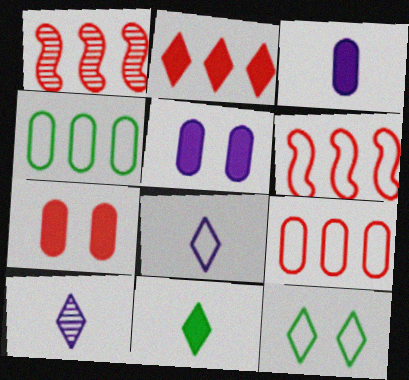[[1, 2, 9], 
[1, 3, 12], 
[2, 10, 12]]